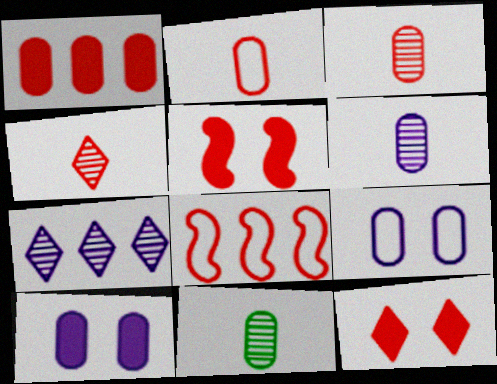[[1, 9, 11], 
[3, 6, 11], 
[3, 8, 12]]